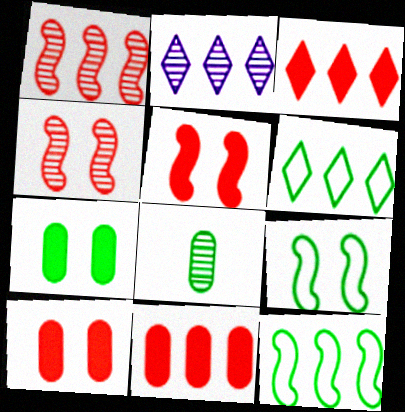[[2, 3, 6], 
[2, 4, 8], 
[2, 11, 12]]